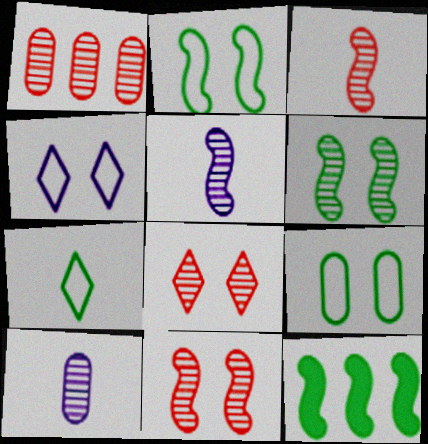[[1, 3, 8]]